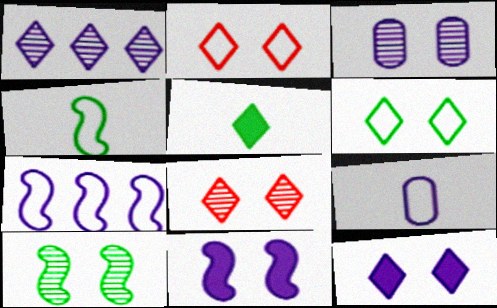[[1, 2, 5], 
[1, 9, 11], 
[3, 8, 10], 
[6, 8, 12]]